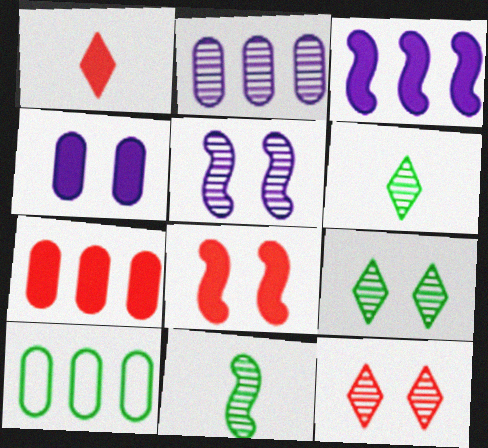[[1, 5, 10], 
[1, 7, 8], 
[2, 7, 10], 
[2, 11, 12]]